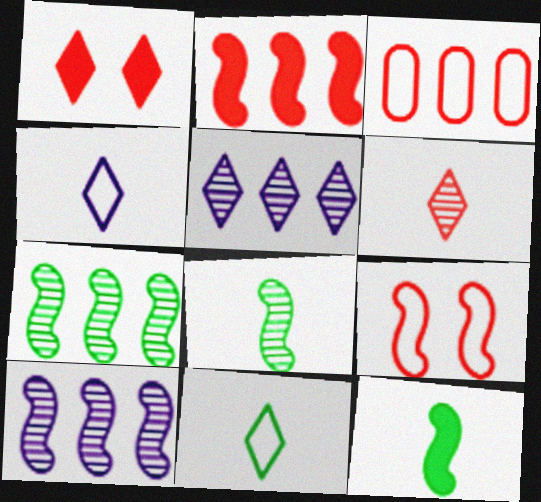[[1, 5, 11], 
[9, 10, 12]]